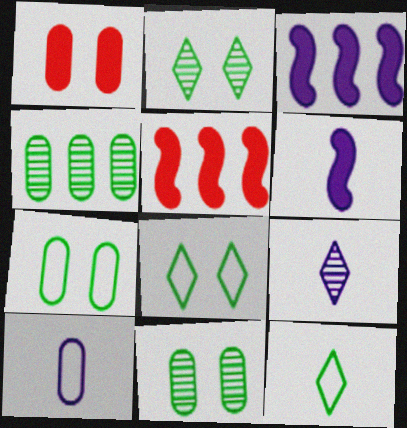[[1, 4, 10], 
[2, 5, 10], 
[5, 7, 9], 
[6, 9, 10]]